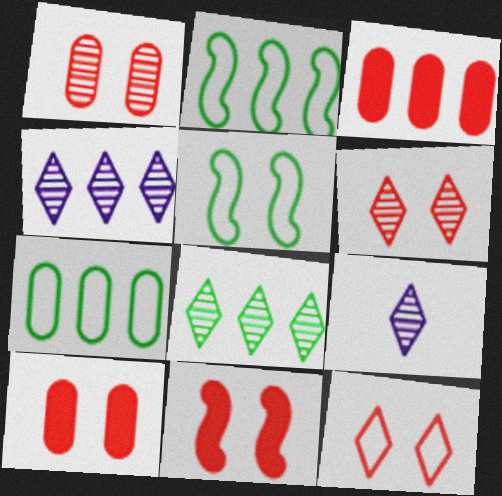[[1, 11, 12], 
[2, 3, 4], 
[2, 9, 10], 
[3, 5, 9], 
[6, 8, 9], 
[7, 9, 11]]